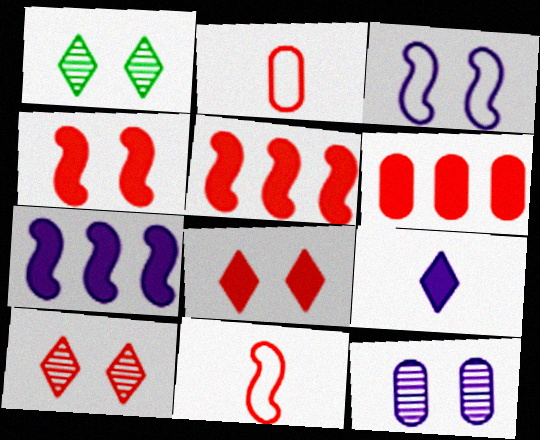[[1, 2, 7], 
[2, 5, 10], 
[6, 10, 11]]